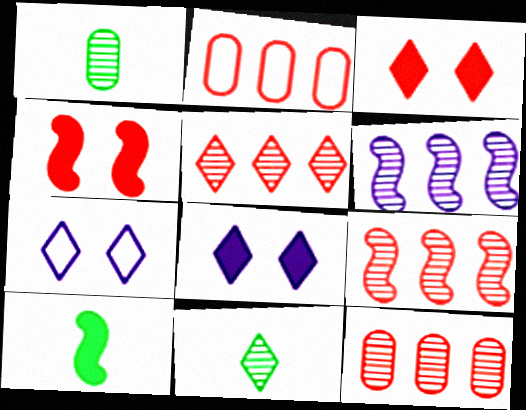[[5, 9, 12], 
[7, 10, 12]]